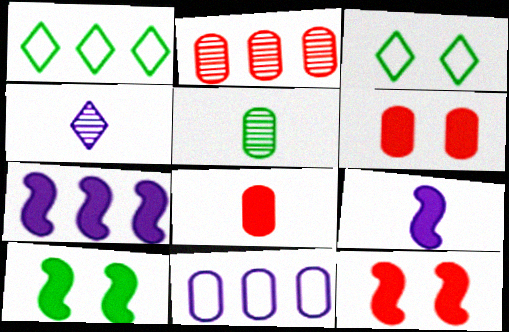[[1, 2, 7], 
[1, 5, 10], 
[2, 3, 9], 
[5, 6, 11]]